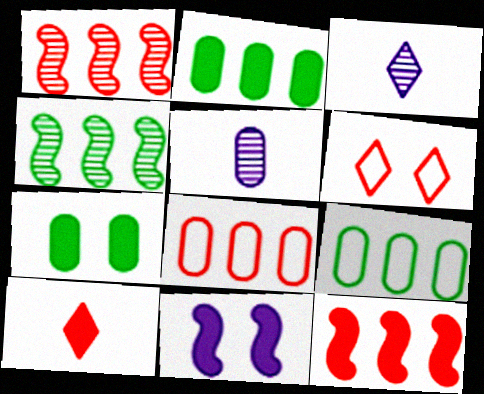[[2, 10, 11], 
[5, 7, 8]]